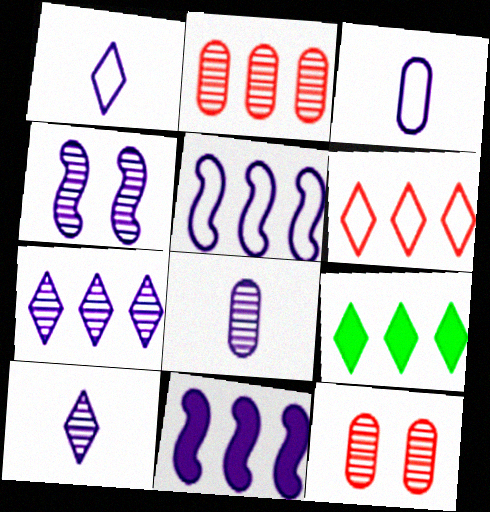[[2, 5, 9], 
[4, 7, 8], 
[6, 7, 9]]